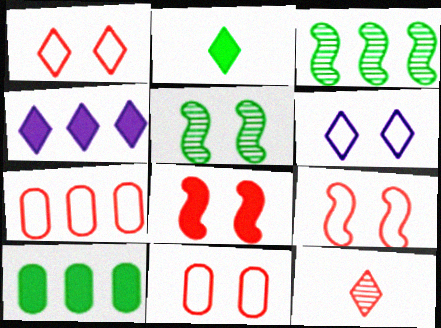[[1, 9, 11], 
[3, 4, 7], 
[7, 8, 12]]